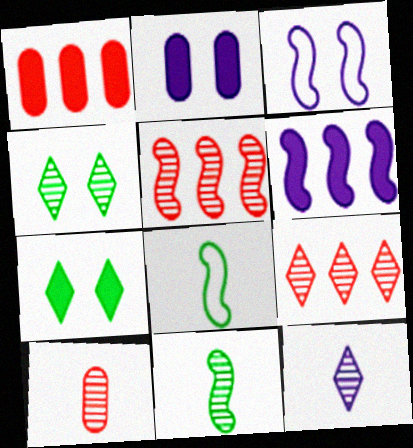[[2, 8, 9], 
[4, 9, 12], 
[10, 11, 12]]